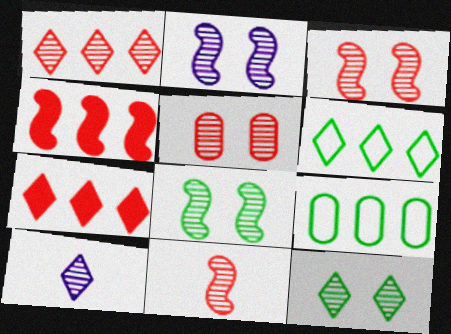[[1, 5, 11], 
[1, 10, 12], 
[2, 3, 8], 
[2, 5, 12]]